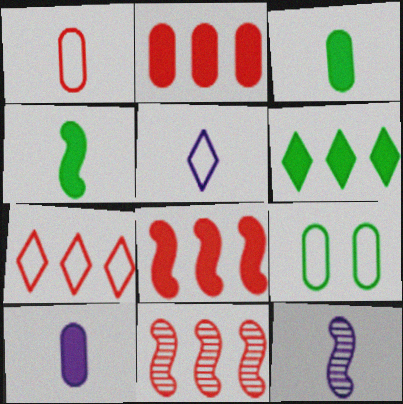[[2, 7, 11], 
[5, 10, 12]]